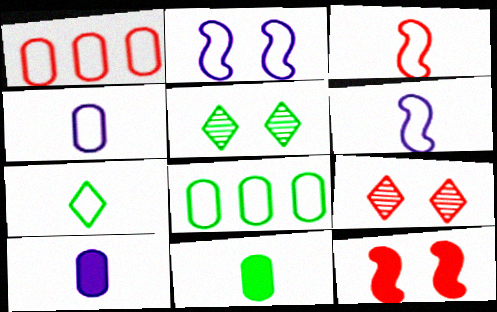[[1, 2, 7], 
[3, 4, 7]]